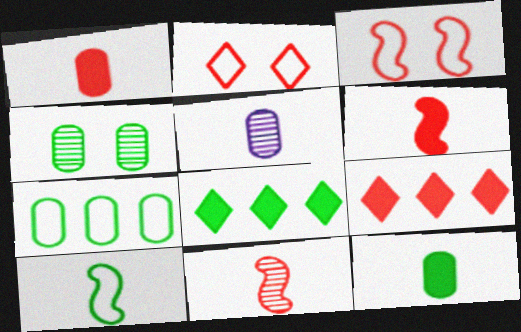[[3, 5, 8], 
[4, 7, 12], 
[4, 8, 10]]